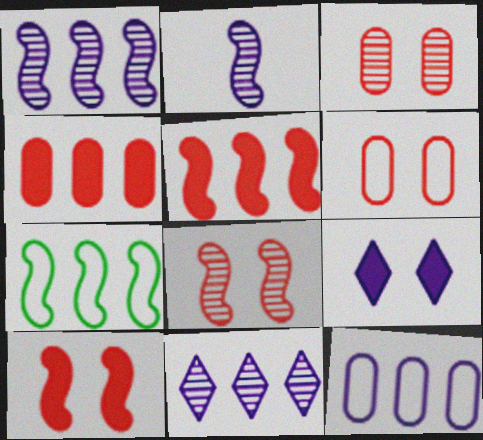[[1, 5, 7], 
[2, 7, 10], 
[2, 9, 12], 
[4, 7, 11]]